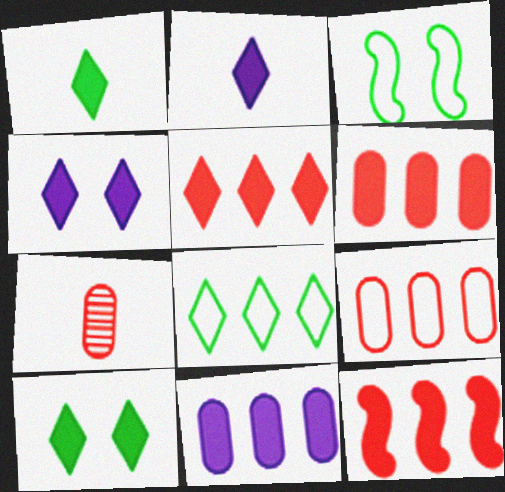[[1, 4, 5], 
[2, 5, 10], 
[5, 6, 12]]